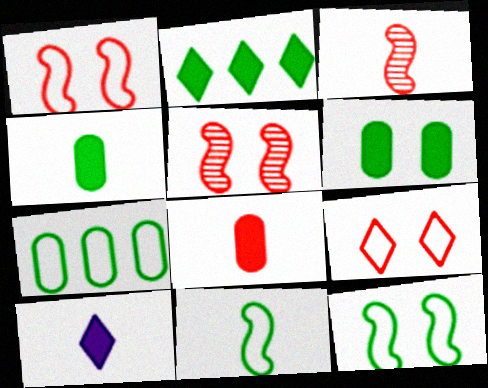[[5, 7, 10]]